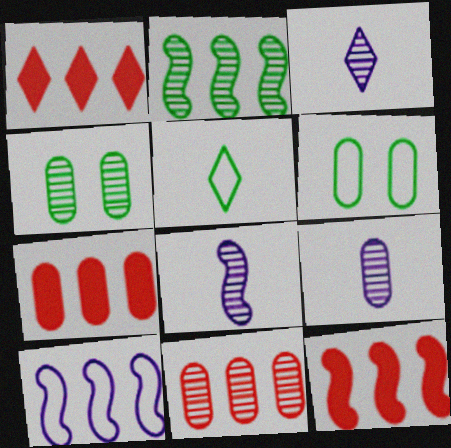[[1, 6, 8], 
[1, 7, 12], 
[2, 10, 12], 
[3, 6, 12], 
[3, 8, 9], 
[4, 9, 11], 
[6, 7, 9]]